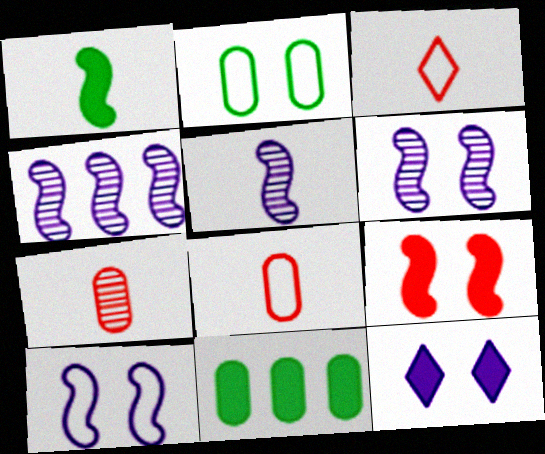[[3, 6, 11], 
[4, 5, 6]]